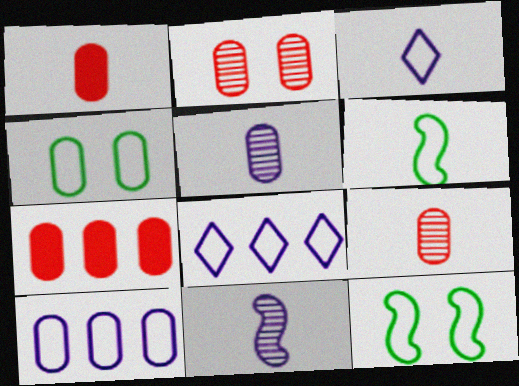[[4, 5, 7]]